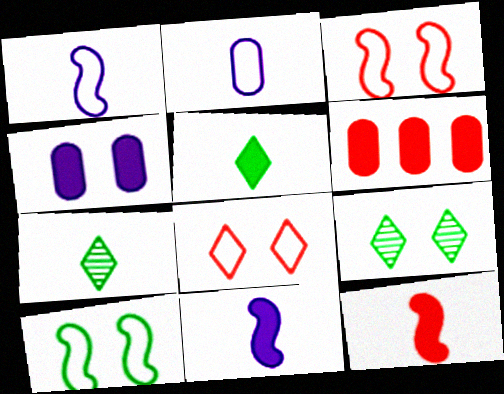[[1, 6, 9], 
[2, 7, 12], 
[3, 4, 9]]